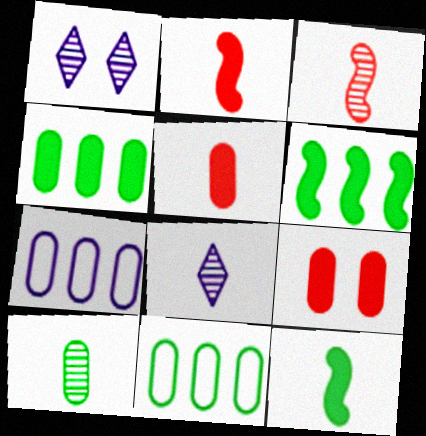[[1, 2, 11], 
[3, 8, 10], 
[7, 9, 10]]